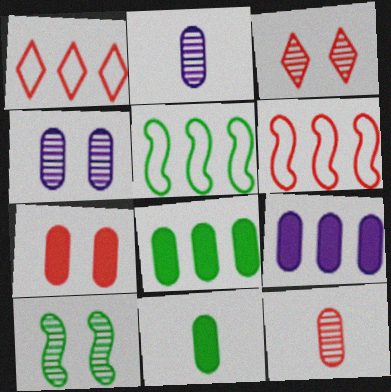[[3, 4, 10], 
[7, 9, 11]]